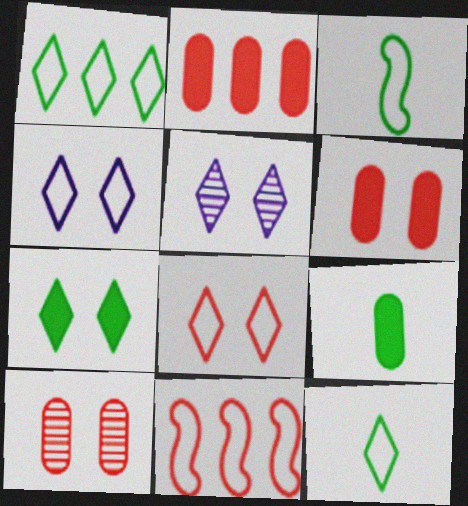[[2, 3, 5], 
[5, 7, 8], 
[5, 9, 11]]